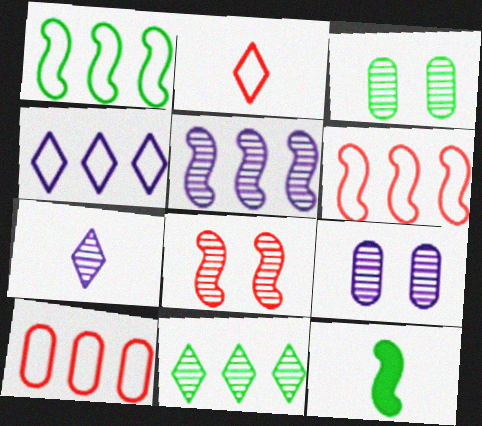[[1, 4, 10], 
[5, 7, 9]]